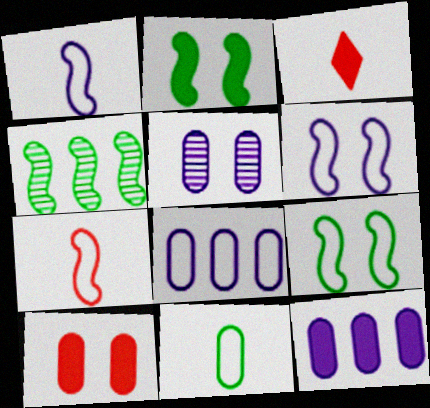[[2, 3, 12]]